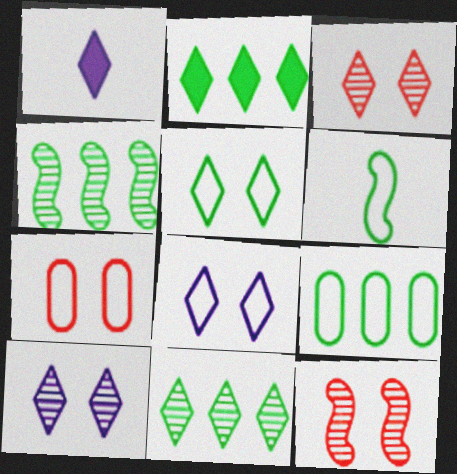[[1, 4, 7], 
[1, 9, 12], 
[2, 4, 9], 
[5, 6, 9]]